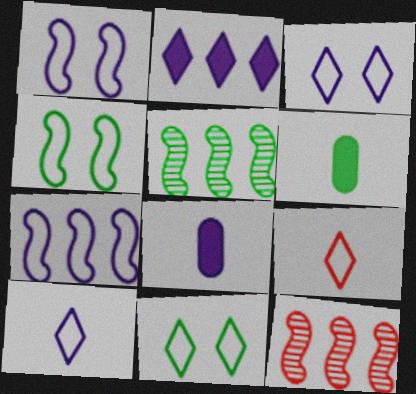[[3, 6, 12], 
[5, 6, 11], 
[8, 11, 12]]